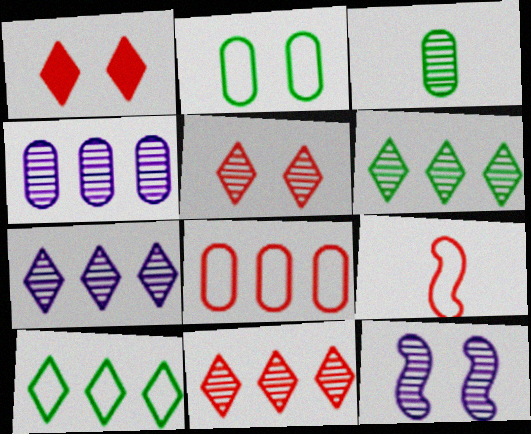[[1, 2, 12], 
[3, 11, 12], 
[6, 7, 11]]